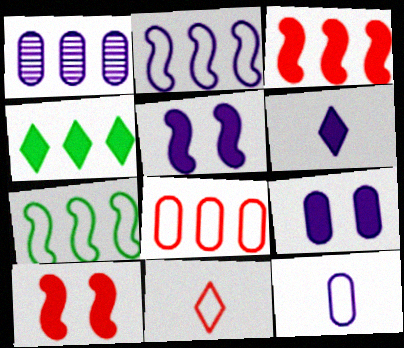[[1, 9, 12]]